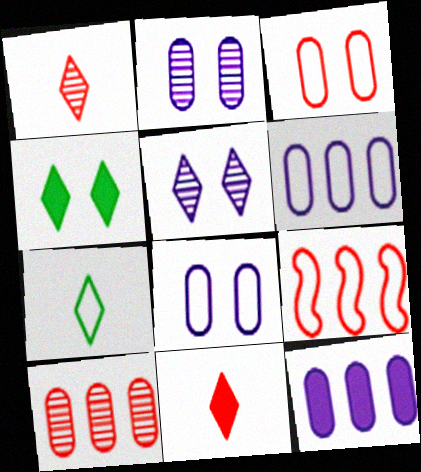[[7, 8, 9]]